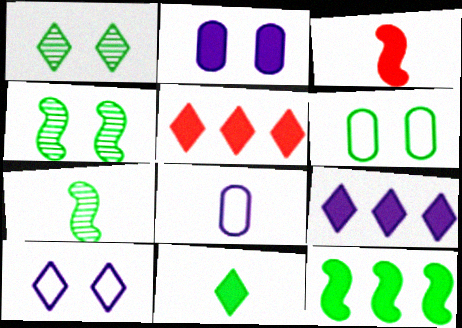[[4, 5, 8]]